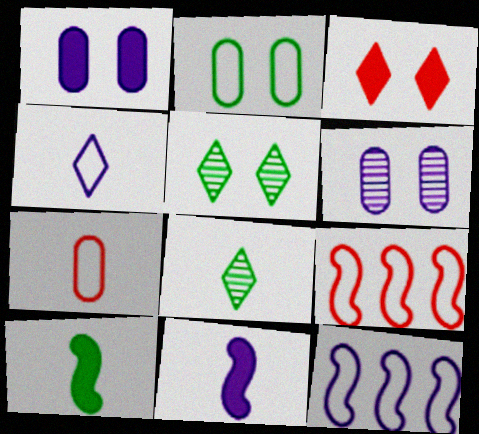[[1, 8, 9], 
[2, 4, 9], 
[7, 8, 11]]